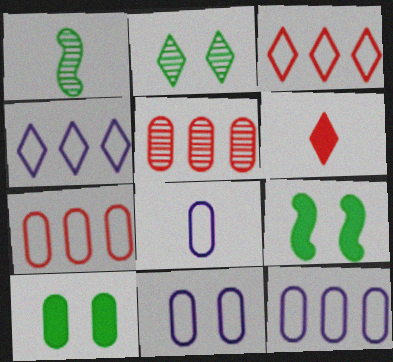[[1, 6, 8], 
[2, 4, 6], 
[5, 8, 10], 
[8, 11, 12]]